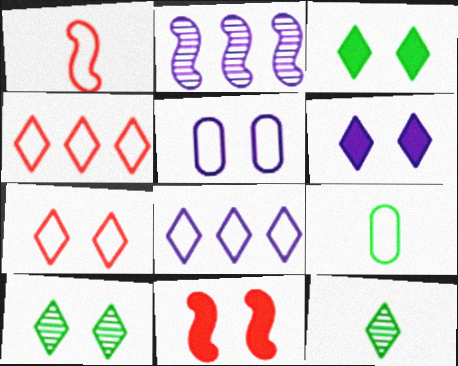[[4, 6, 12], 
[5, 10, 11], 
[6, 7, 10]]